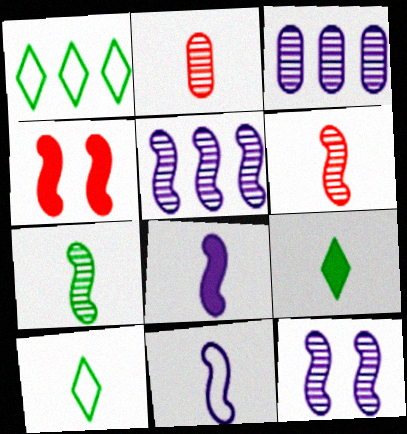[[2, 8, 10], 
[2, 9, 11], 
[3, 4, 10]]